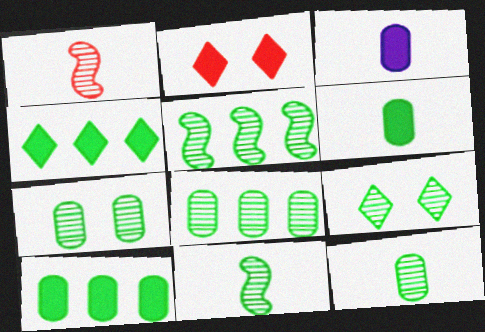[[5, 9, 12], 
[7, 8, 12], 
[8, 9, 11]]